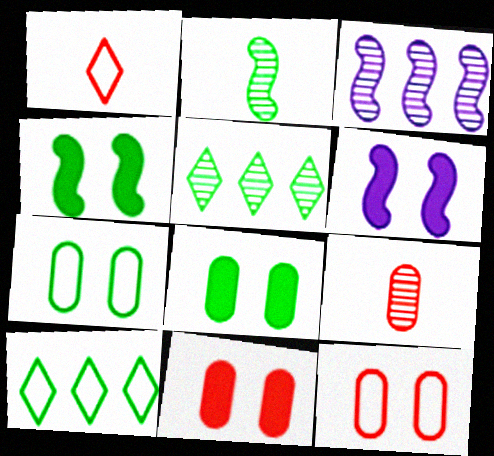[[1, 3, 8], 
[2, 8, 10], 
[6, 9, 10]]